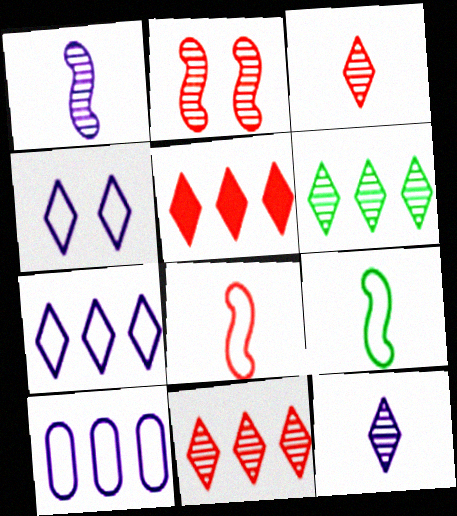[[5, 6, 7]]